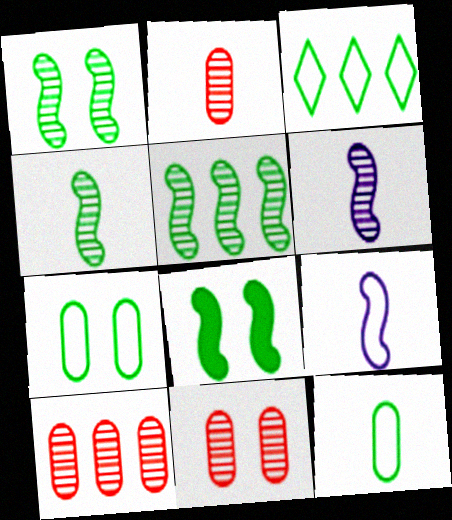[[1, 4, 5], 
[2, 10, 11]]